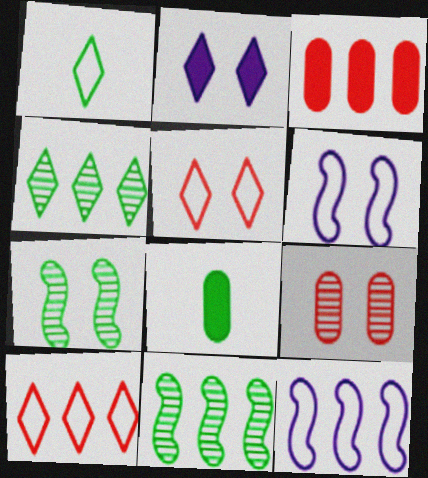[[3, 4, 12]]